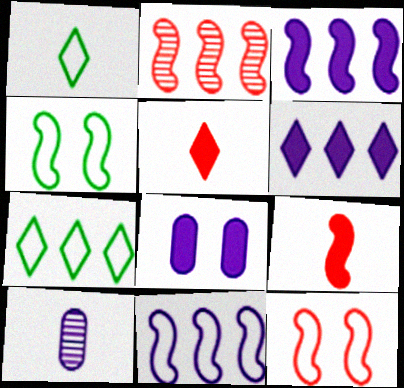[[1, 2, 8], 
[1, 9, 10], 
[2, 9, 12]]